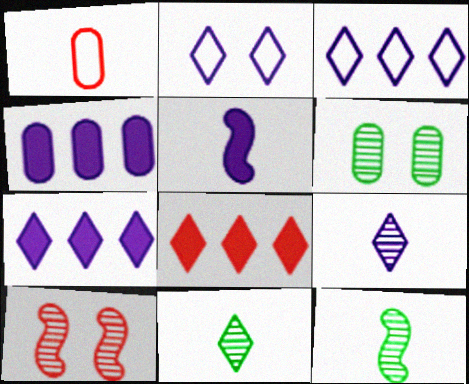[[1, 4, 6], 
[1, 5, 11], 
[1, 8, 10], 
[2, 7, 9], 
[2, 8, 11]]